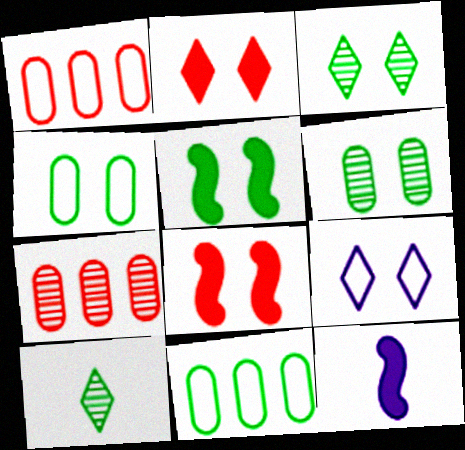[[1, 3, 12], 
[2, 3, 9], 
[3, 4, 5], 
[5, 10, 11], 
[6, 8, 9]]